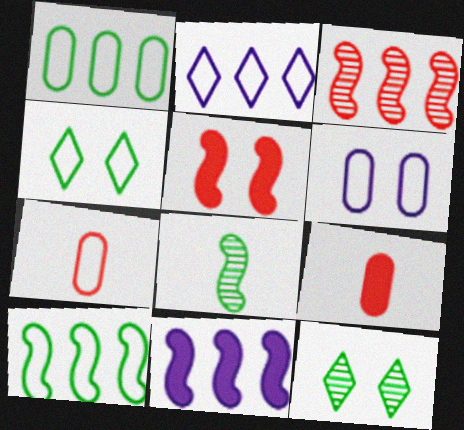[[1, 6, 7], 
[3, 10, 11], 
[5, 6, 12], 
[7, 11, 12]]